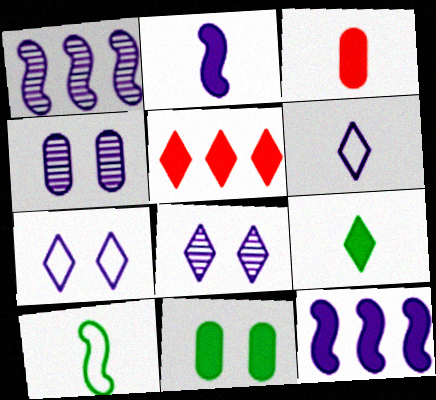[[2, 3, 9], 
[2, 5, 11], 
[4, 5, 10], 
[4, 6, 12]]